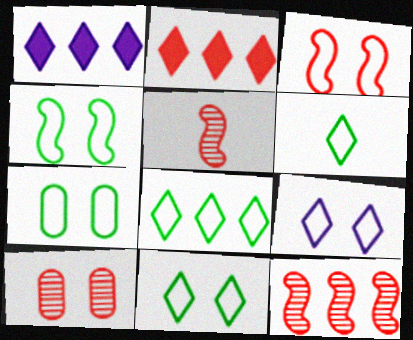[[1, 5, 7], 
[3, 7, 9], 
[4, 7, 11], 
[6, 8, 11]]